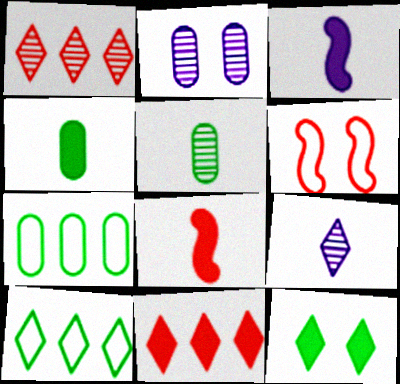[[2, 6, 12], 
[2, 8, 10]]